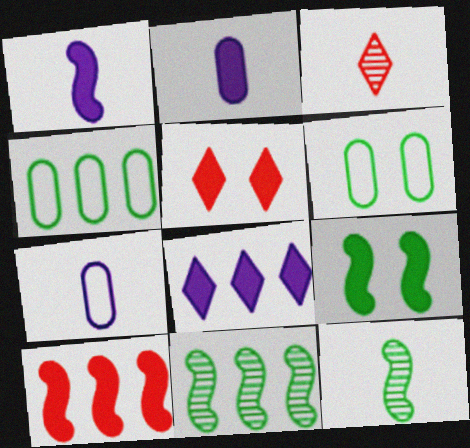[[1, 9, 10], 
[5, 7, 11]]